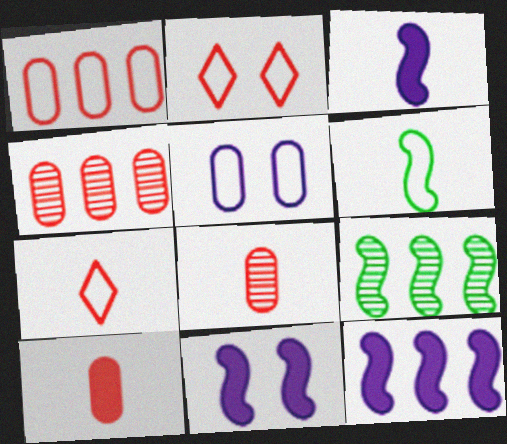[[3, 11, 12]]